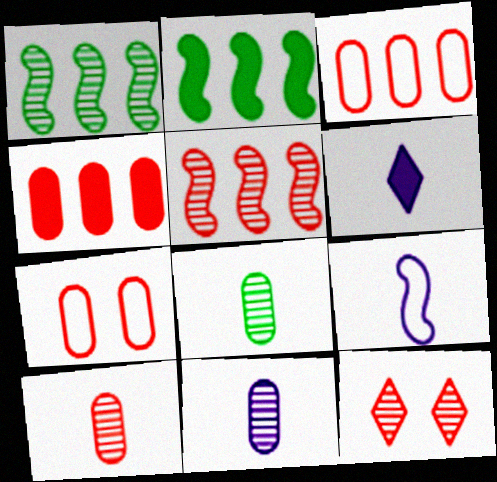[[1, 6, 7], 
[1, 11, 12], 
[4, 7, 10], 
[5, 10, 12], 
[6, 9, 11], 
[8, 10, 11]]